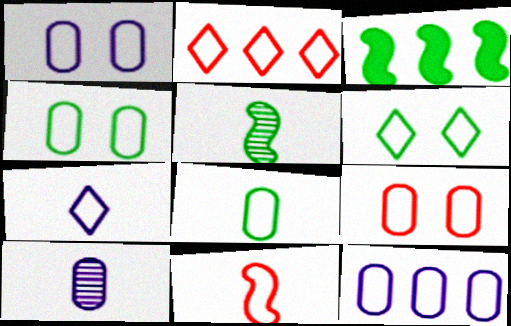[[1, 4, 9], 
[2, 6, 7], 
[2, 9, 11], 
[6, 11, 12], 
[7, 8, 11], 
[8, 9, 12]]